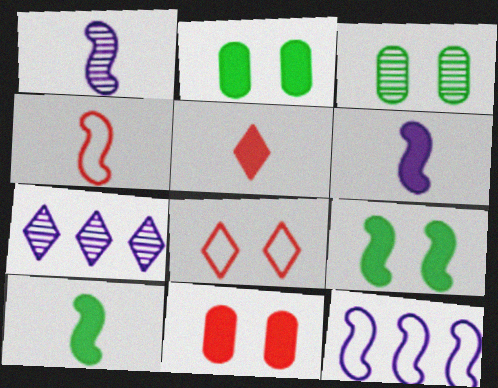[[1, 4, 10], 
[2, 4, 7], 
[3, 5, 12]]